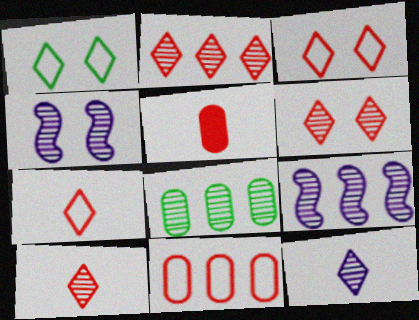[[1, 5, 9], 
[2, 6, 10], 
[2, 8, 9], 
[4, 8, 10]]